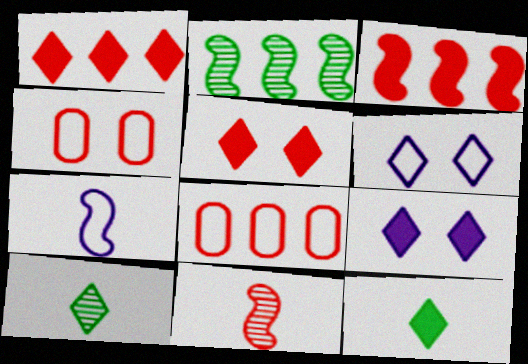[[1, 4, 11], 
[1, 6, 10], 
[1, 9, 12], 
[5, 8, 11]]